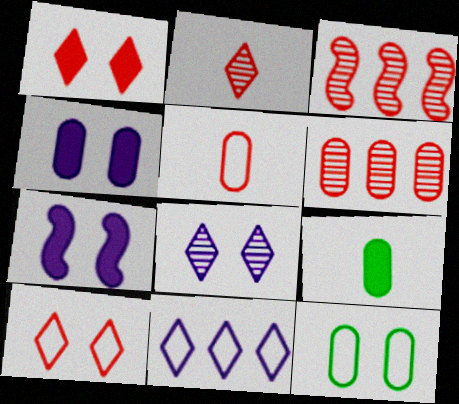[[1, 3, 5]]